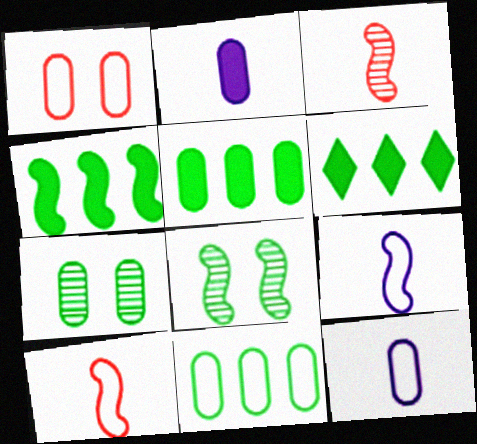[[1, 11, 12], 
[4, 5, 6]]